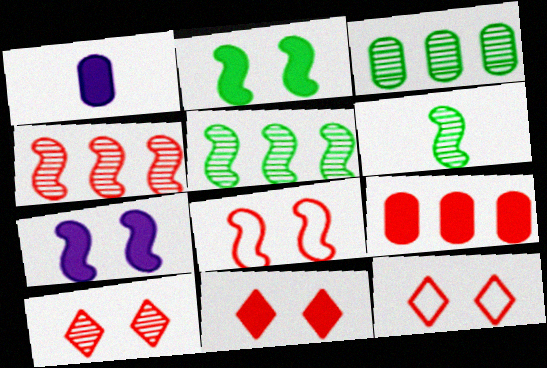[[1, 5, 12], 
[10, 11, 12]]